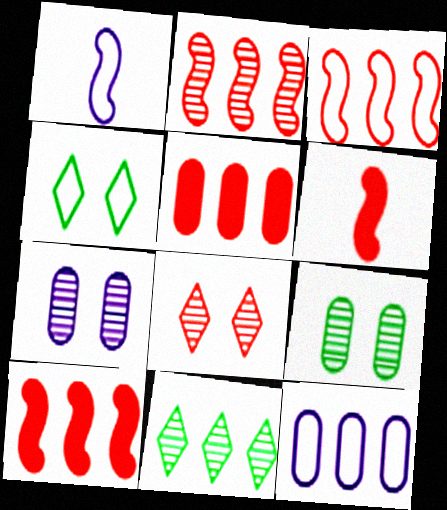[[2, 3, 10], 
[10, 11, 12]]